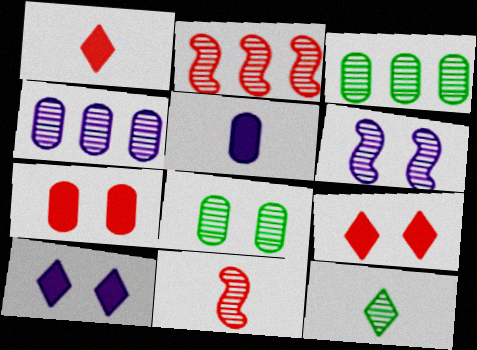[]